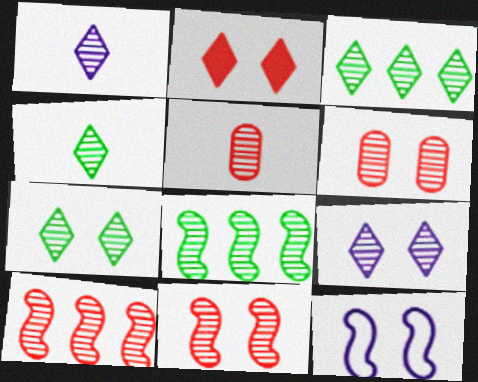[[1, 6, 8], 
[3, 4, 7], 
[5, 8, 9]]